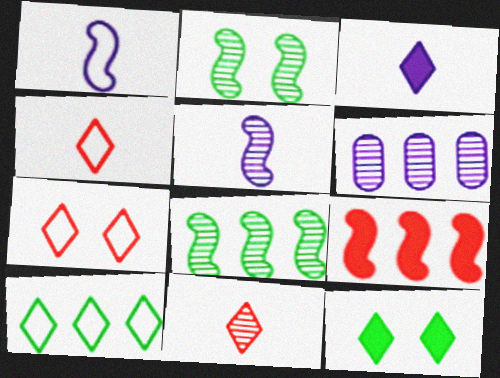[[1, 2, 9], 
[2, 6, 11], 
[6, 9, 10]]